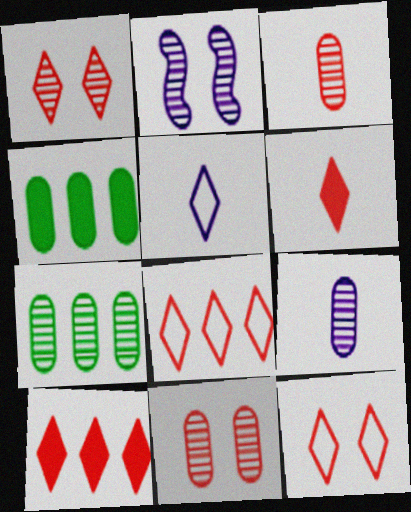[[1, 6, 8], 
[7, 9, 11]]